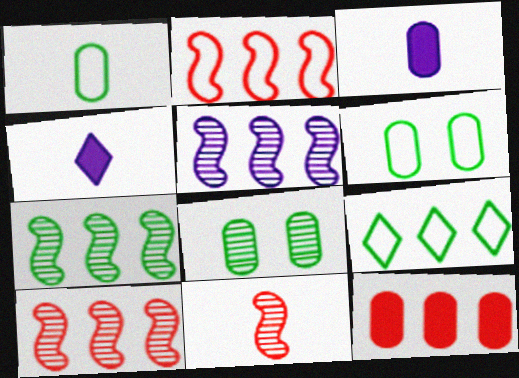[[1, 4, 11], 
[2, 4, 8], 
[4, 6, 10], 
[5, 7, 10], 
[5, 9, 12]]